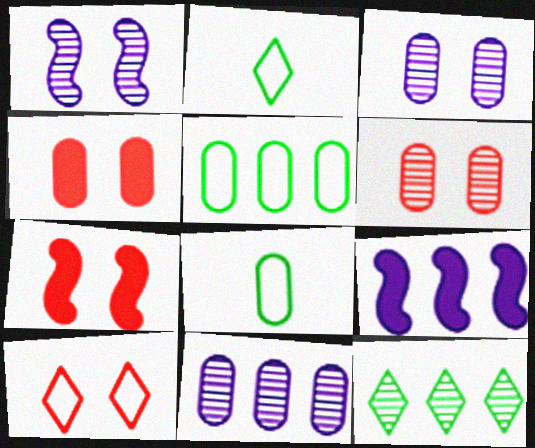[[2, 6, 9], 
[2, 7, 11], 
[4, 8, 11], 
[6, 7, 10]]